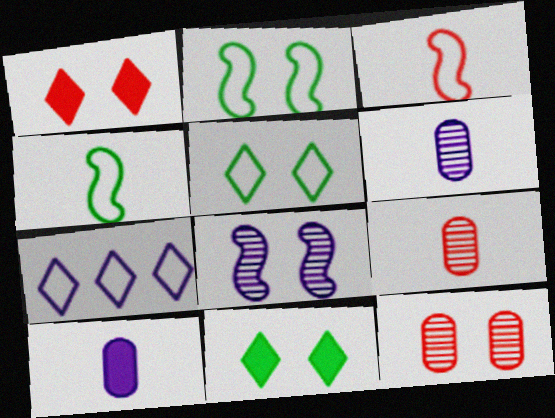[[7, 8, 10]]